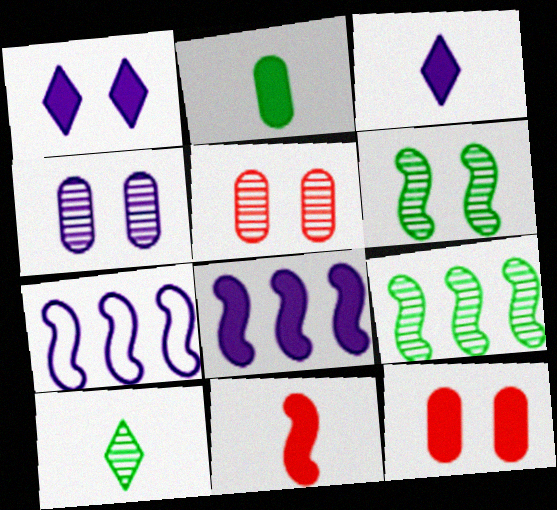[[2, 3, 11], 
[3, 4, 7], 
[6, 7, 11], 
[7, 10, 12]]